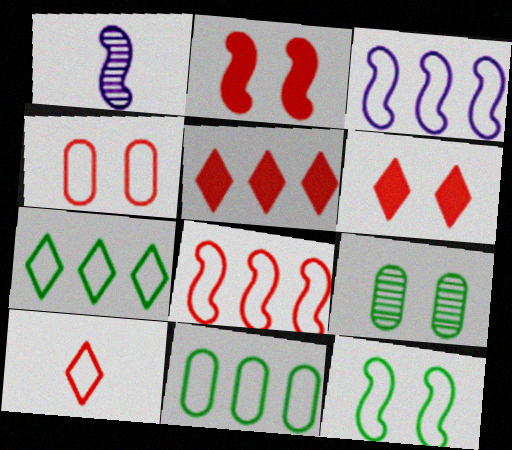[[1, 6, 11], 
[4, 8, 10]]